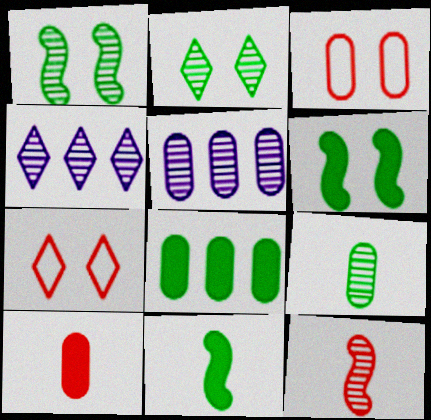[[2, 5, 12], 
[3, 4, 11], 
[5, 7, 11]]